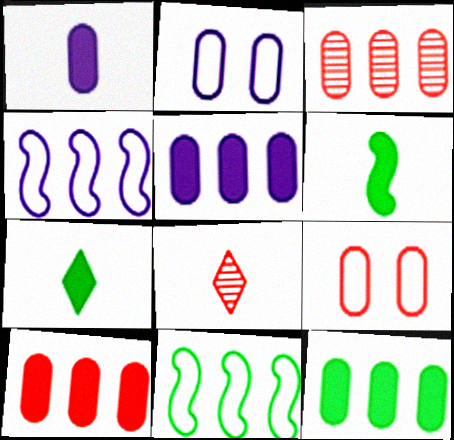[[5, 10, 12]]